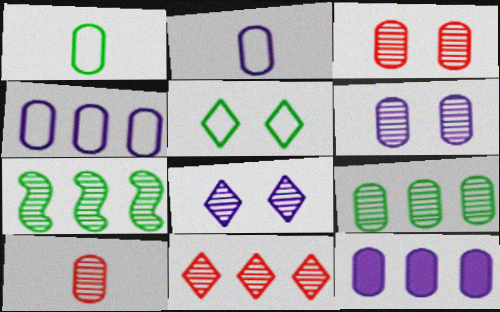[[1, 3, 12], 
[2, 6, 12], 
[6, 9, 10], 
[7, 8, 10]]